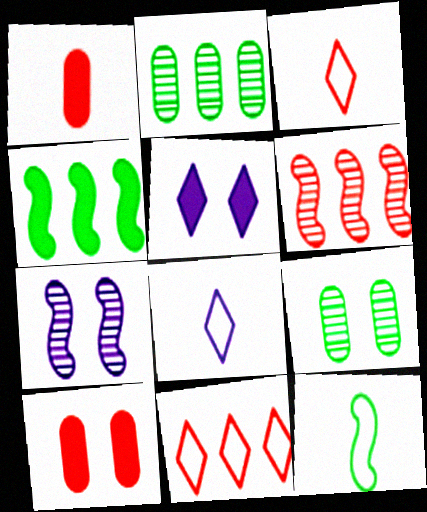[[1, 4, 5], 
[3, 6, 10]]